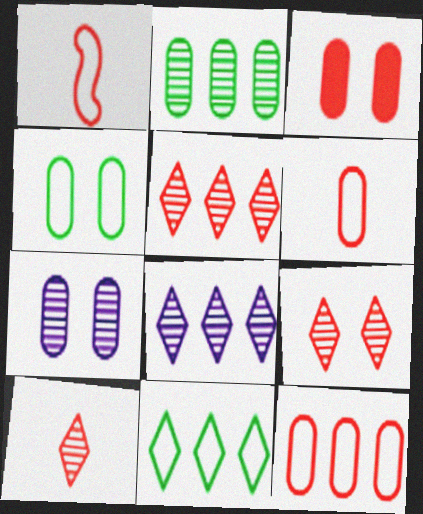[[1, 3, 5], 
[3, 4, 7], 
[5, 9, 10]]